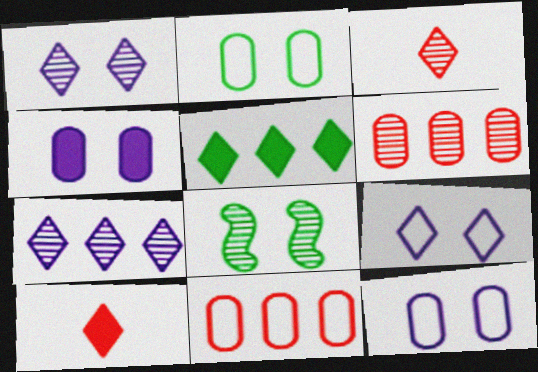[[3, 5, 9]]